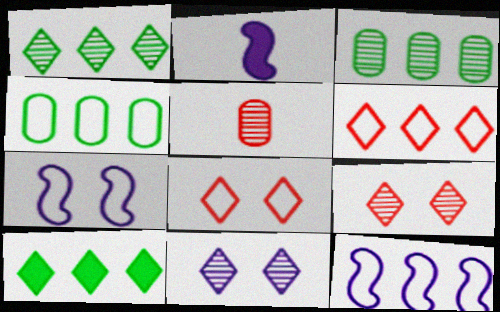[[2, 3, 8], 
[2, 4, 9], 
[4, 6, 12], 
[5, 7, 10]]